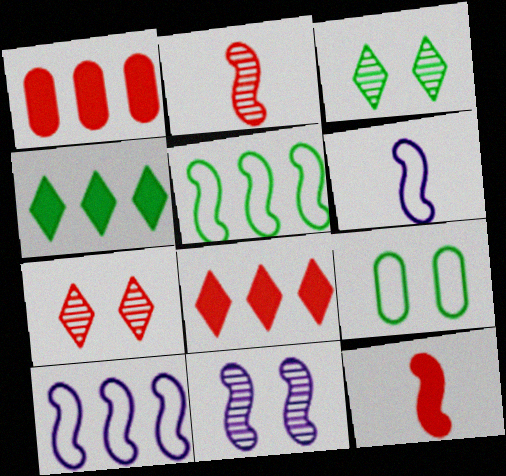[[1, 3, 6], 
[5, 11, 12]]